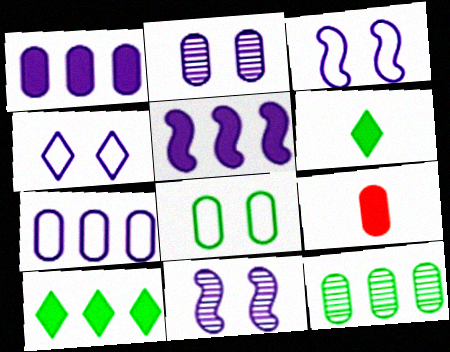[]